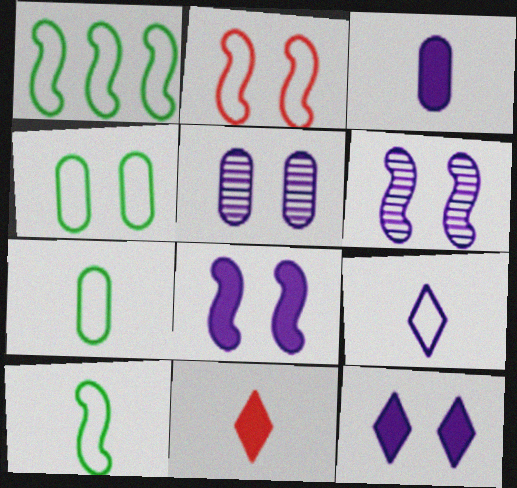[[1, 5, 11]]